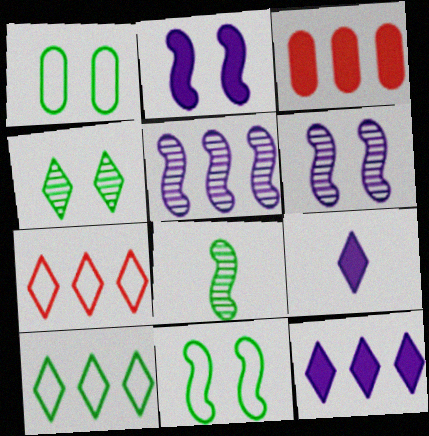[[3, 5, 10], 
[4, 7, 9]]